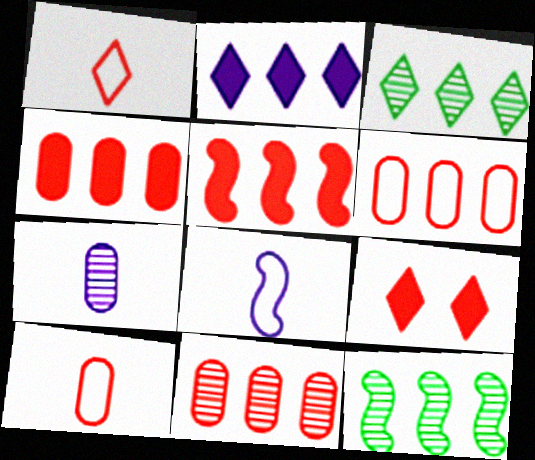[[2, 6, 12], 
[4, 6, 11]]